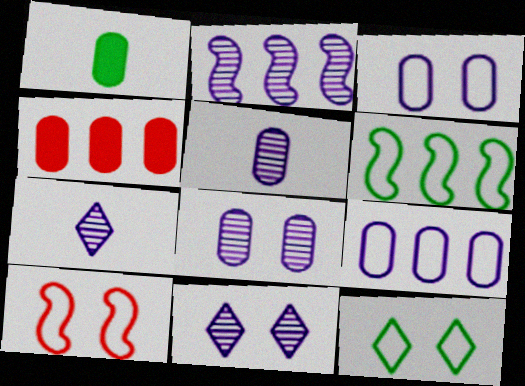[[2, 5, 11], 
[2, 7, 8], 
[3, 10, 12]]